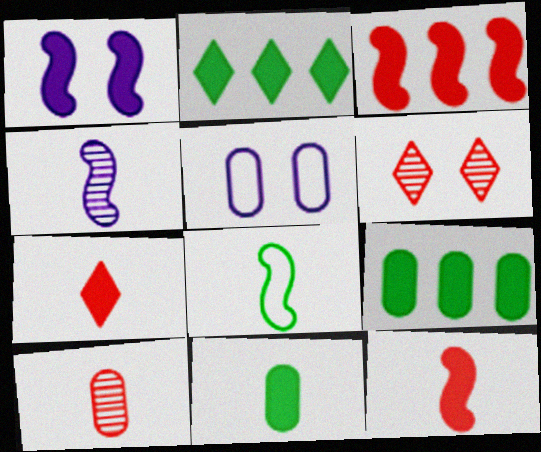[[1, 7, 9], 
[4, 8, 12], 
[5, 9, 10]]